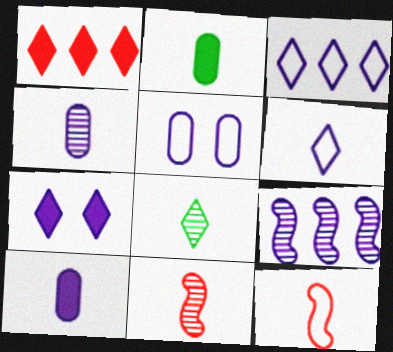[[2, 6, 11], 
[4, 8, 11], 
[8, 10, 12]]